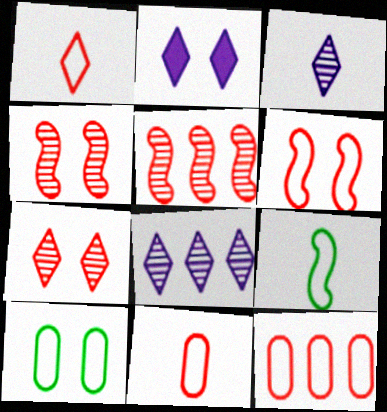[[1, 6, 12], 
[2, 4, 10]]